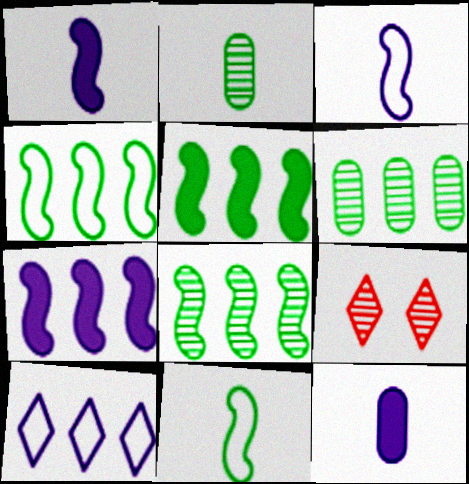[[4, 5, 8], 
[4, 9, 12]]